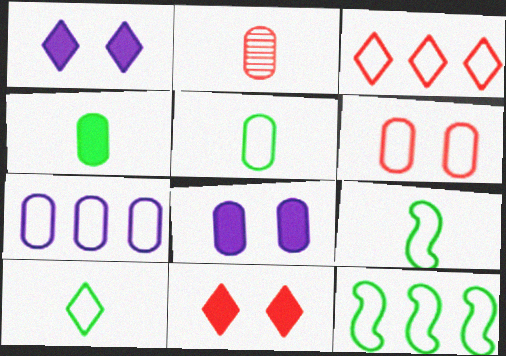[[1, 2, 12], 
[3, 7, 12], 
[5, 6, 7], 
[5, 9, 10]]